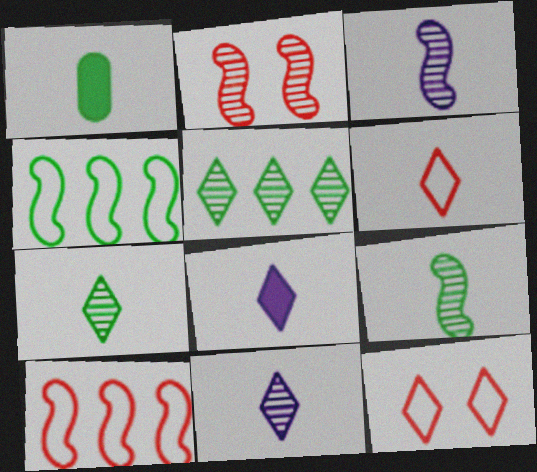[[1, 3, 6], 
[5, 8, 12], 
[6, 7, 8]]